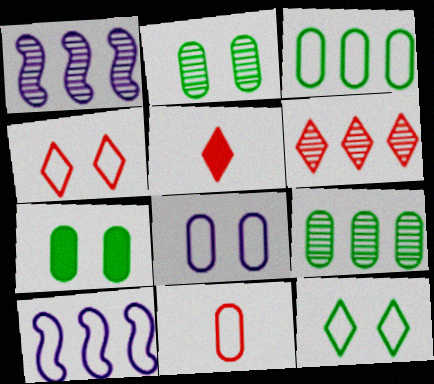[[1, 6, 9], 
[2, 5, 10], 
[3, 8, 11], 
[4, 5, 6], 
[10, 11, 12]]